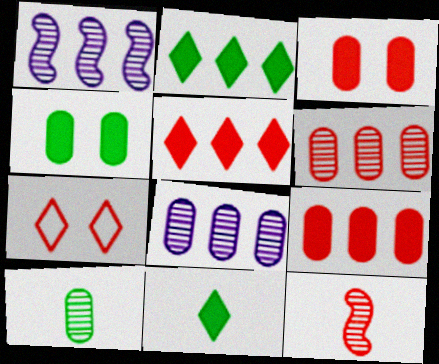[[7, 9, 12]]